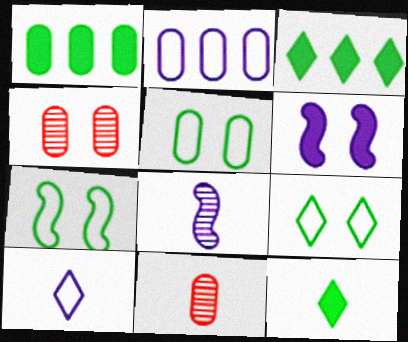[[4, 6, 9], 
[5, 7, 9]]